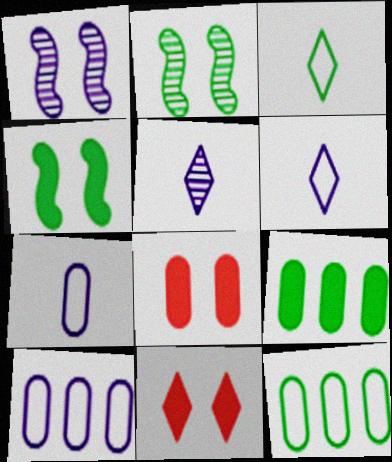[[2, 3, 9]]